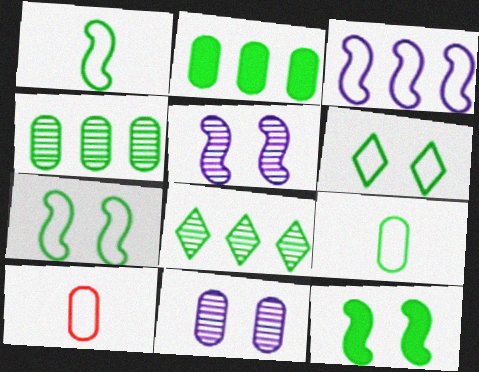[[2, 10, 11], 
[3, 6, 10], 
[8, 9, 12]]